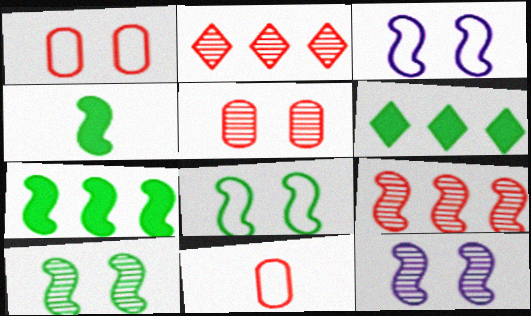[[3, 4, 9], 
[6, 11, 12]]